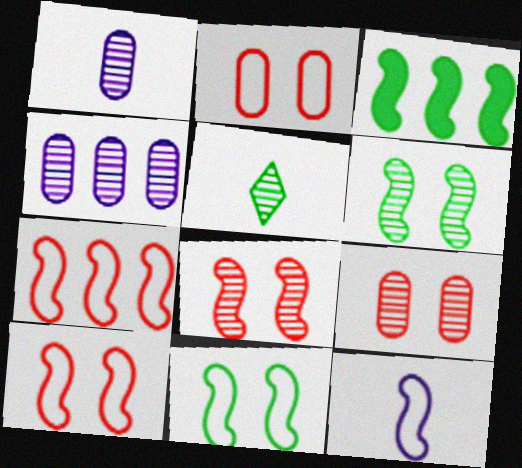[[3, 8, 12], 
[4, 5, 8], 
[7, 11, 12]]